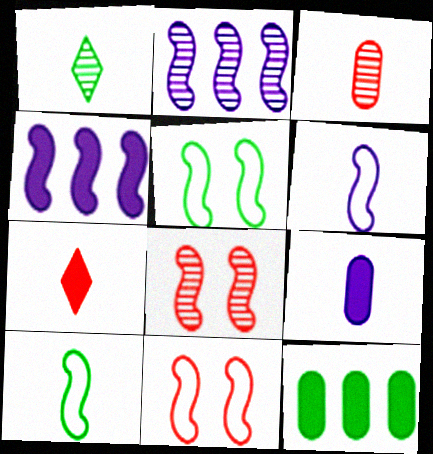[[1, 5, 12], 
[4, 8, 10]]